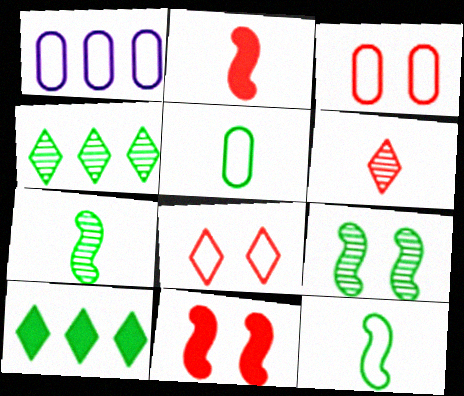[[1, 3, 5], 
[1, 8, 12], 
[5, 9, 10]]